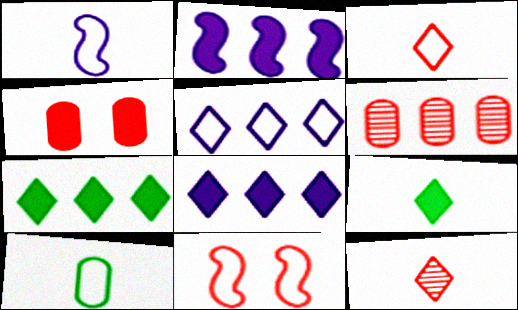[[1, 3, 10], 
[2, 4, 9], 
[5, 10, 11]]